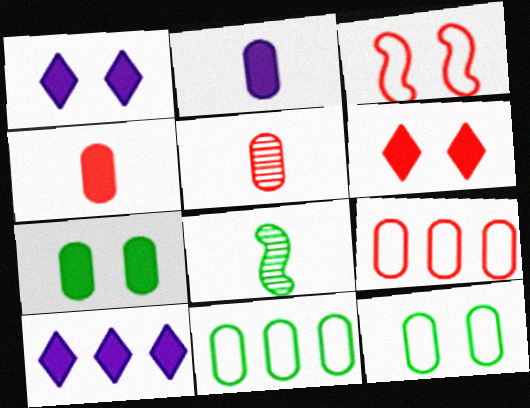[[1, 8, 9]]